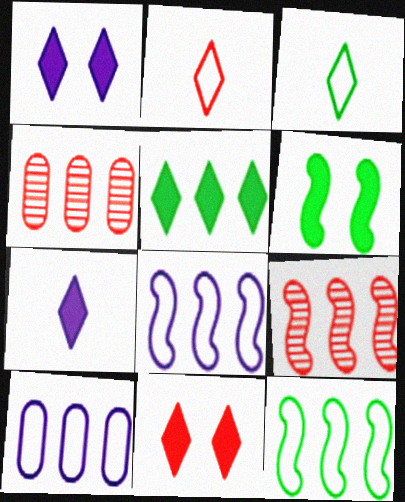[[4, 5, 8], 
[5, 7, 11], 
[5, 9, 10]]